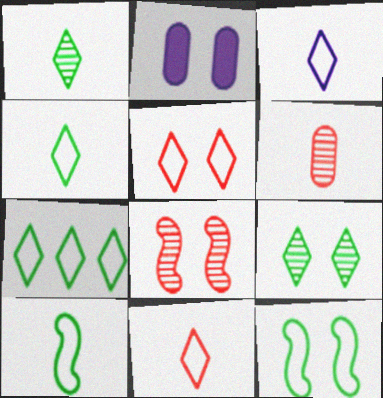[[3, 4, 11], 
[3, 5, 7]]